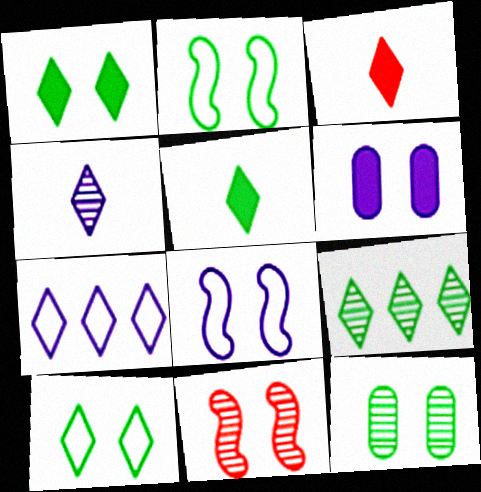[[1, 2, 12], 
[5, 9, 10], 
[6, 10, 11]]